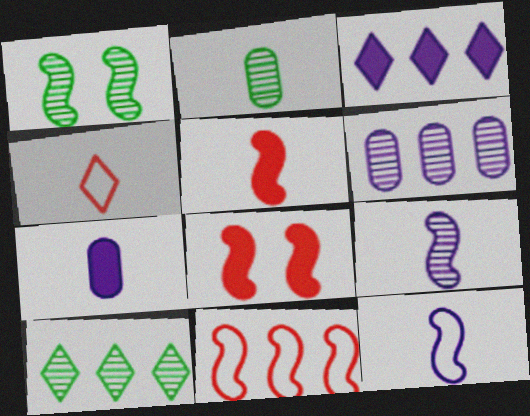[[1, 2, 10]]